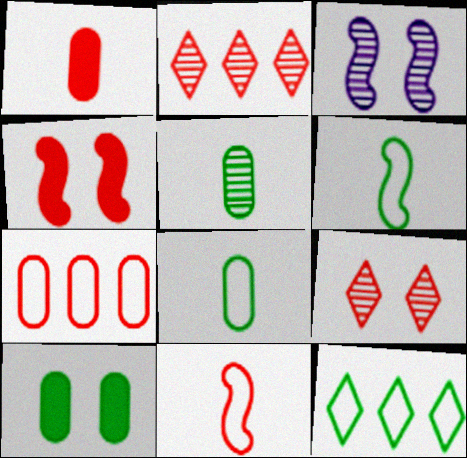[[1, 3, 12], 
[2, 3, 5]]